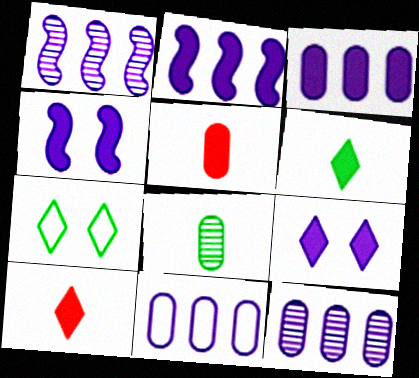[[1, 5, 7], 
[3, 11, 12]]